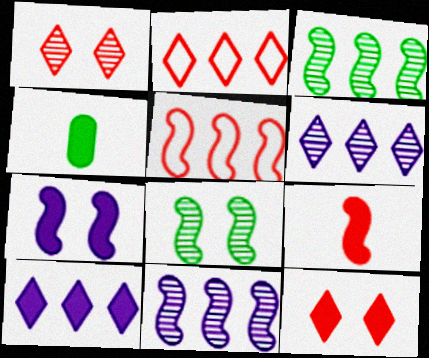[]